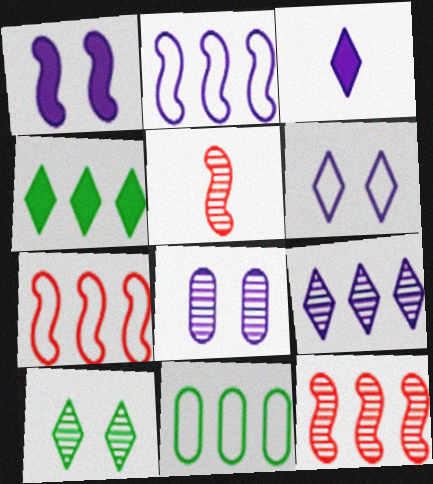[[1, 6, 8], 
[2, 3, 8], 
[3, 6, 9]]